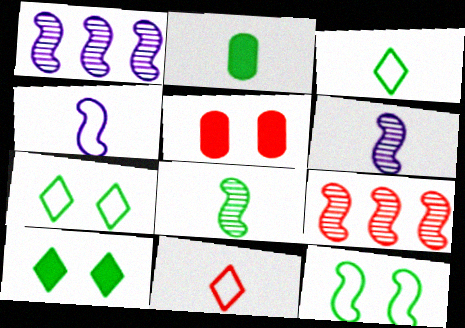[[1, 3, 5], 
[2, 3, 8], 
[2, 6, 11], 
[5, 9, 11]]